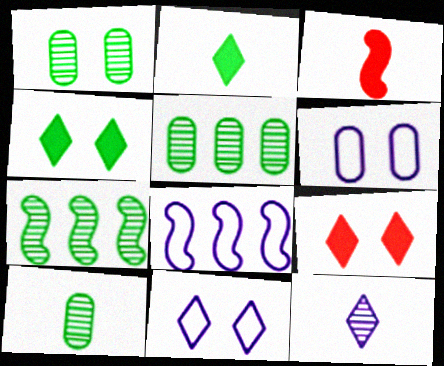[[1, 5, 10], 
[3, 5, 11], 
[8, 9, 10]]